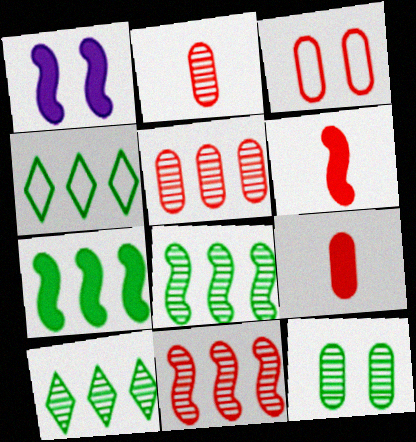[[1, 2, 4], 
[1, 6, 7], 
[3, 5, 9]]